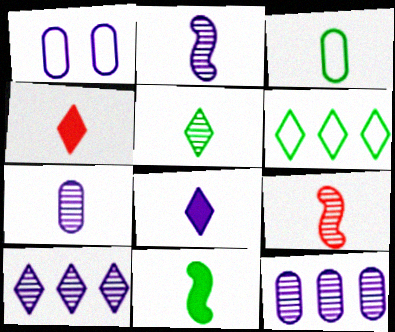[[2, 3, 4], 
[3, 5, 11], 
[3, 8, 9], 
[5, 7, 9]]